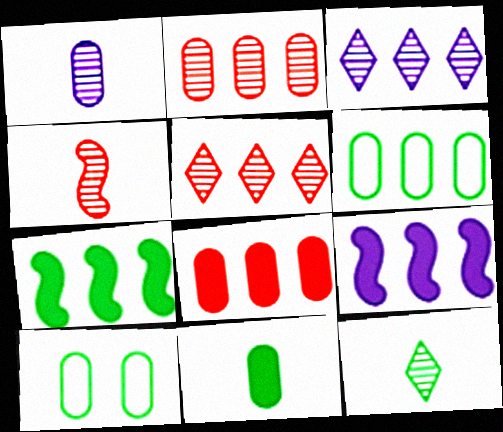[[1, 4, 12], 
[1, 8, 10], 
[5, 6, 9], 
[7, 10, 12]]